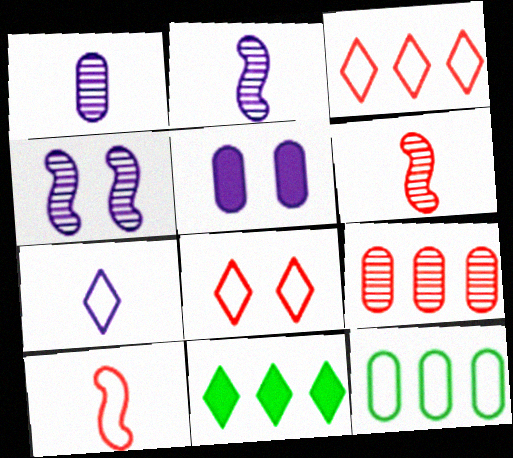[]